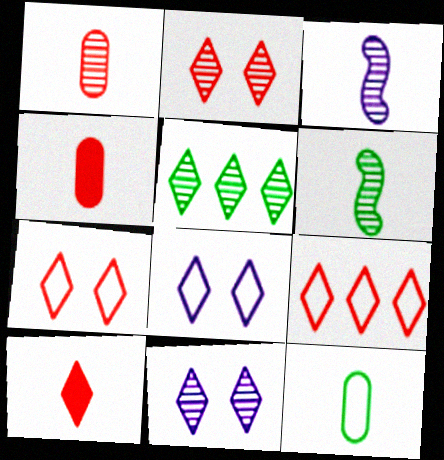[[2, 9, 10], 
[3, 10, 12], 
[5, 8, 10]]